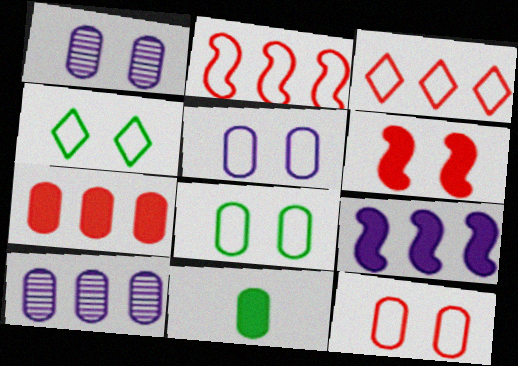[[1, 4, 6], 
[5, 8, 12], 
[10, 11, 12]]